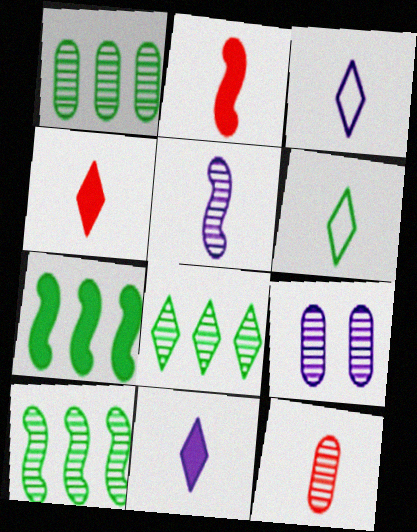[[1, 8, 10], 
[1, 9, 12]]